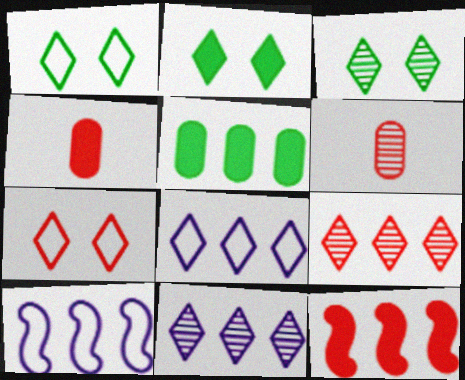[[1, 2, 3], 
[2, 6, 10], 
[3, 4, 10], 
[5, 9, 10], 
[6, 7, 12]]